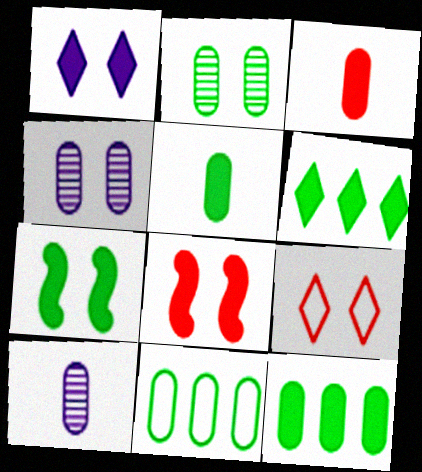[[2, 5, 11], 
[3, 4, 11], 
[4, 7, 9], 
[5, 6, 7]]